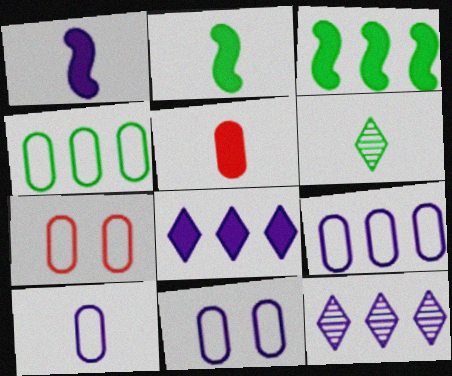[[1, 11, 12], 
[2, 7, 12], 
[4, 7, 10], 
[9, 10, 11]]